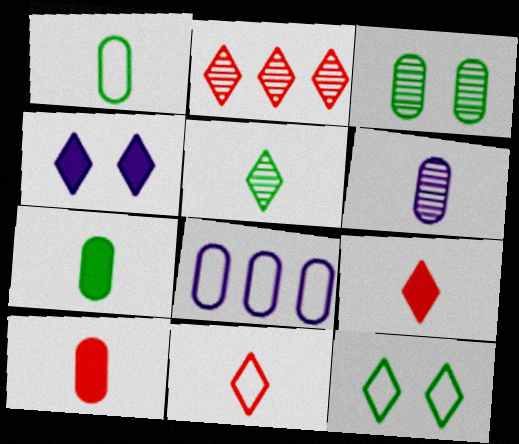[[1, 6, 10], 
[3, 8, 10]]